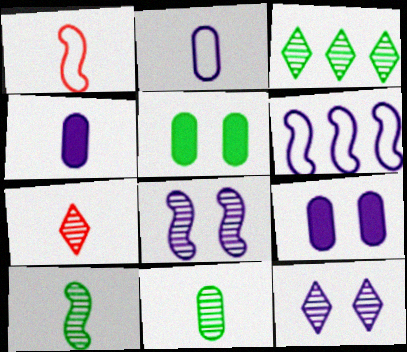[[1, 3, 9], 
[3, 7, 12], 
[4, 6, 12], 
[5, 6, 7]]